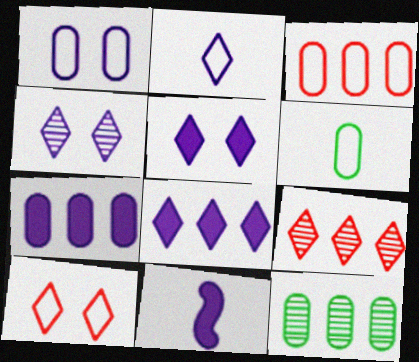[[1, 3, 6], 
[2, 4, 8], 
[3, 7, 12], 
[5, 7, 11], 
[10, 11, 12]]